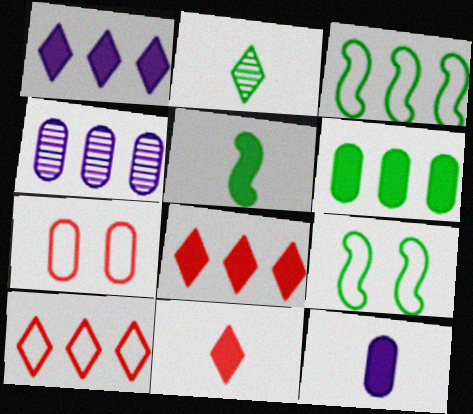[[2, 6, 9], 
[3, 4, 8], 
[4, 9, 11], 
[5, 11, 12]]